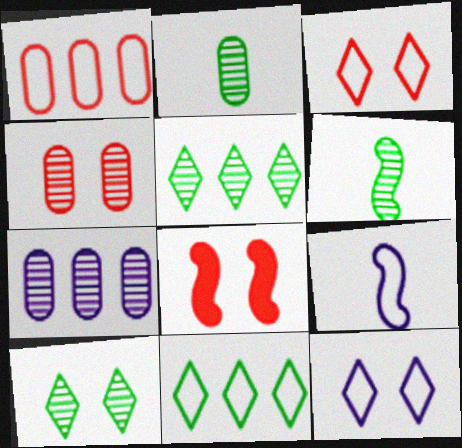[[2, 4, 7], 
[3, 4, 8]]